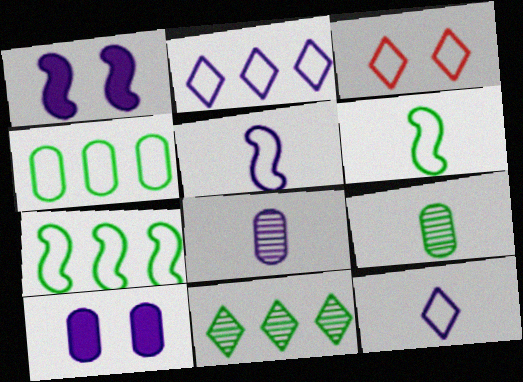[[1, 2, 8], 
[3, 4, 5]]